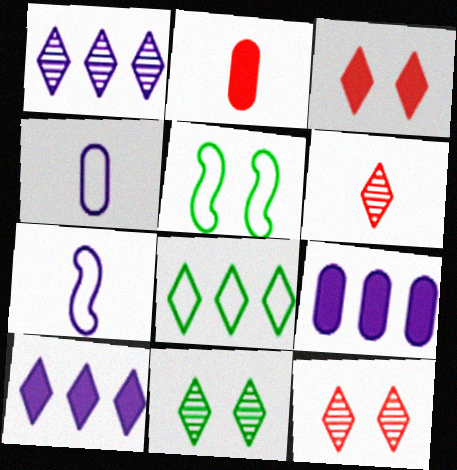[[1, 2, 5], 
[1, 6, 11], 
[5, 6, 9]]